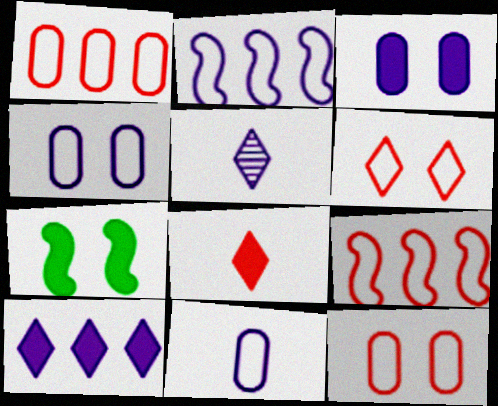[[1, 5, 7], 
[2, 3, 5]]